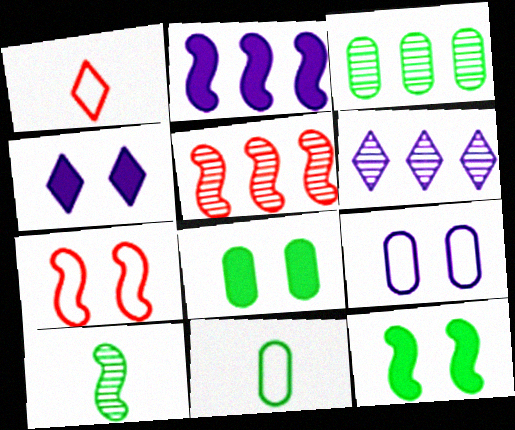[[2, 7, 10], 
[3, 5, 6], 
[3, 8, 11], 
[4, 5, 11]]